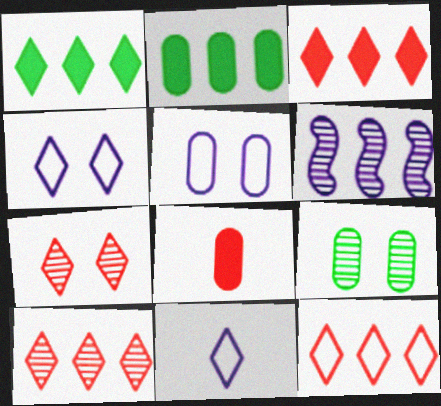[[1, 7, 11], 
[2, 6, 12], 
[3, 10, 12]]